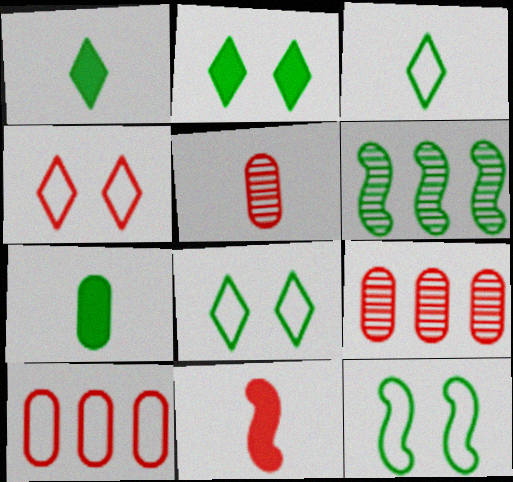[[4, 9, 11], 
[6, 7, 8]]